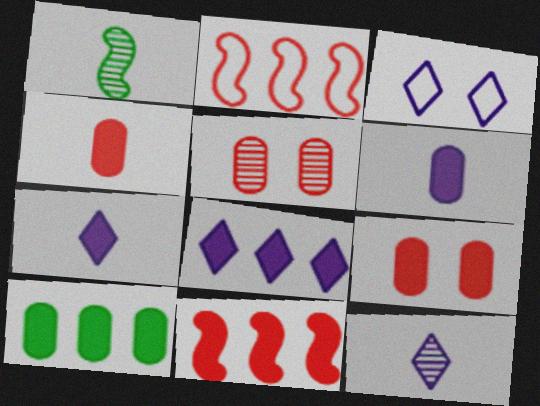[[3, 8, 12], 
[6, 9, 10], 
[8, 10, 11]]